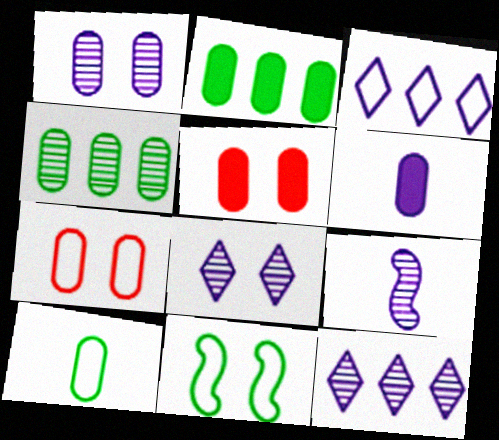[[1, 9, 12], 
[2, 5, 6], 
[4, 6, 7], 
[5, 8, 11]]